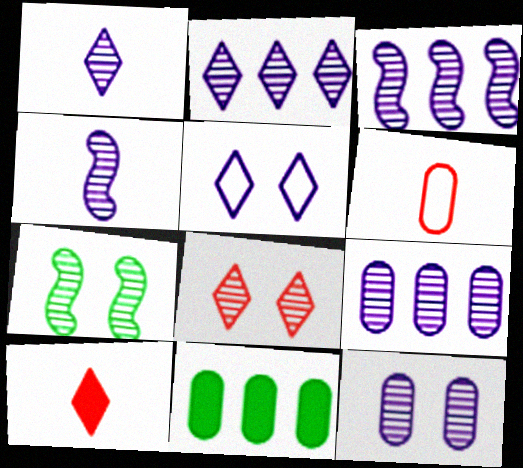[[1, 3, 12], 
[2, 3, 9], 
[2, 4, 12], 
[6, 11, 12], 
[7, 8, 12]]